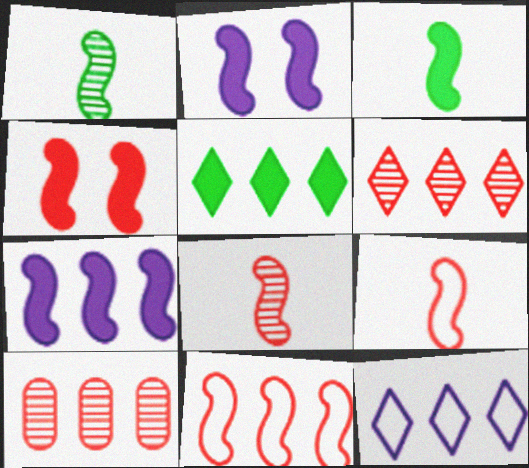[[1, 2, 11], 
[3, 4, 7], 
[4, 8, 11], 
[5, 6, 12]]